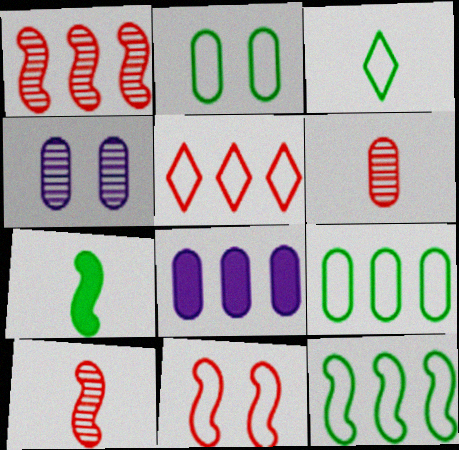[[2, 3, 12], 
[2, 6, 8], 
[4, 5, 7]]